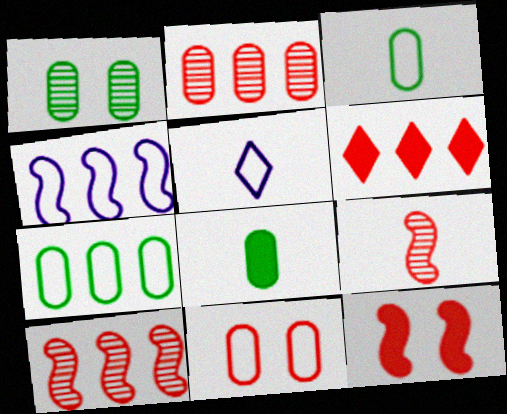[[1, 7, 8], 
[5, 8, 9], 
[6, 9, 11]]